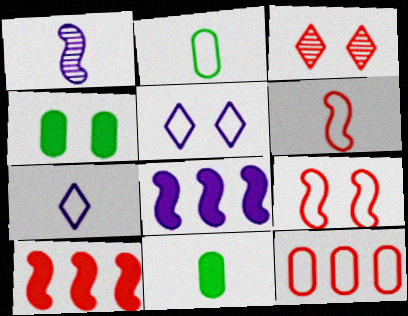[[2, 3, 8], 
[2, 6, 7]]